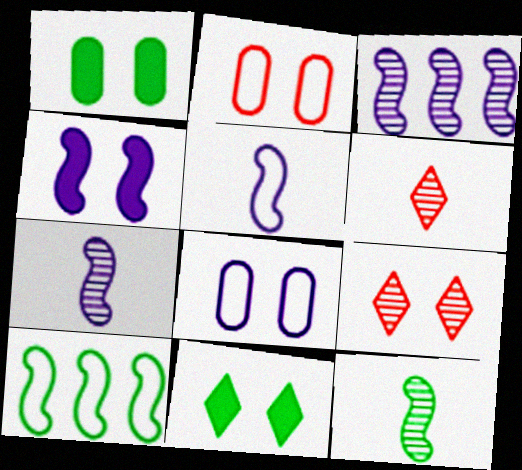[[3, 4, 5]]